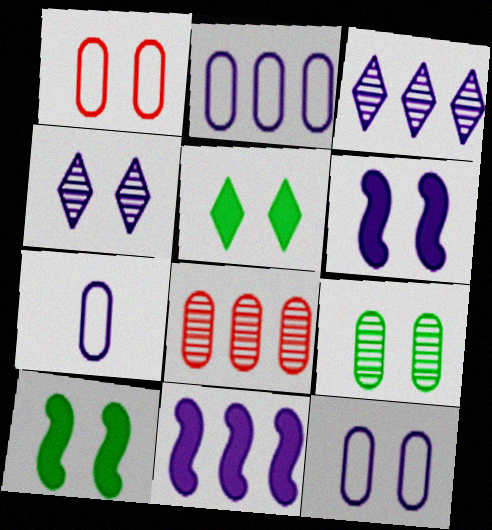[[1, 4, 10], 
[2, 3, 11], 
[2, 7, 12], 
[3, 6, 7], 
[4, 6, 12], 
[4, 7, 11]]